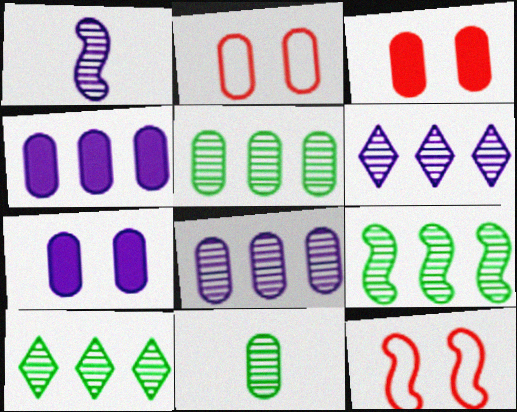[[2, 4, 11], 
[5, 9, 10]]